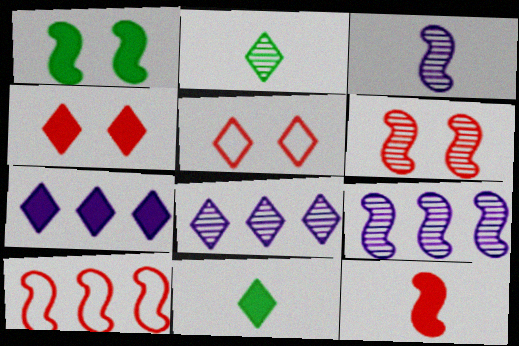[[1, 3, 10], 
[2, 5, 7], 
[4, 7, 11], 
[5, 8, 11], 
[6, 10, 12]]